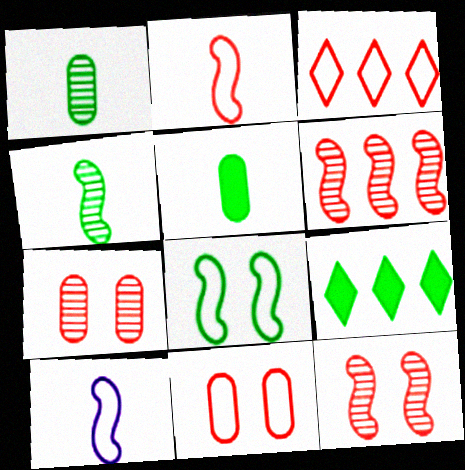[[1, 8, 9], 
[2, 3, 11], 
[7, 9, 10]]